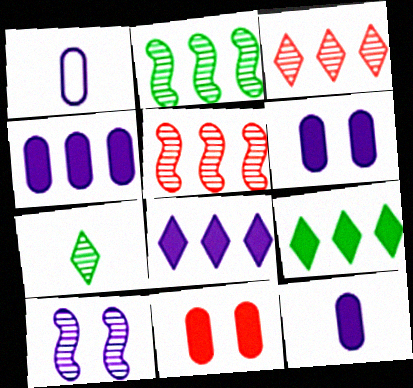[[1, 8, 10], 
[4, 6, 12]]